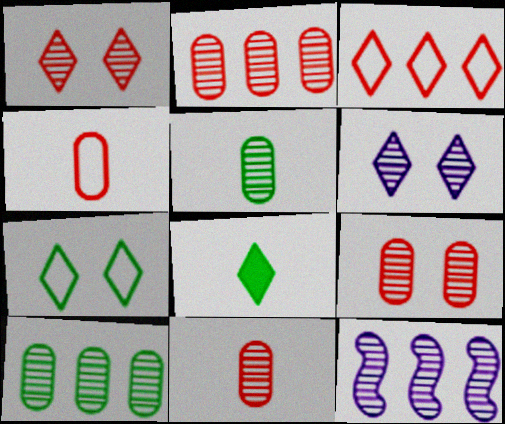[[1, 5, 12], 
[2, 9, 11], 
[3, 6, 8]]